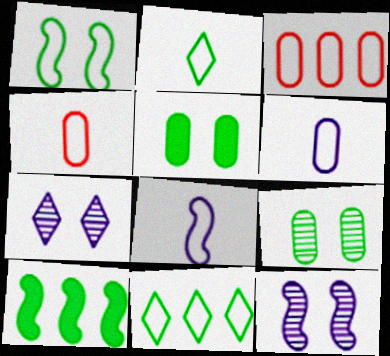[[2, 4, 8], 
[2, 9, 10], 
[4, 7, 10]]